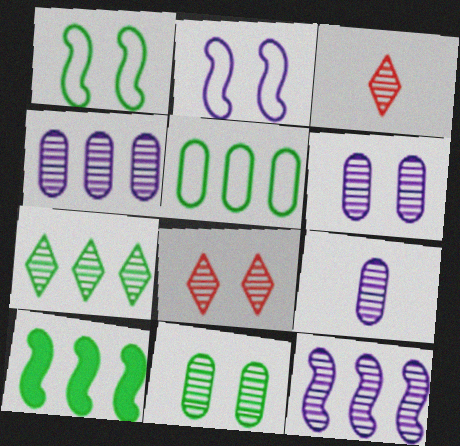[[3, 11, 12], 
[4, 6, 9], 
[5, 7, 10]]